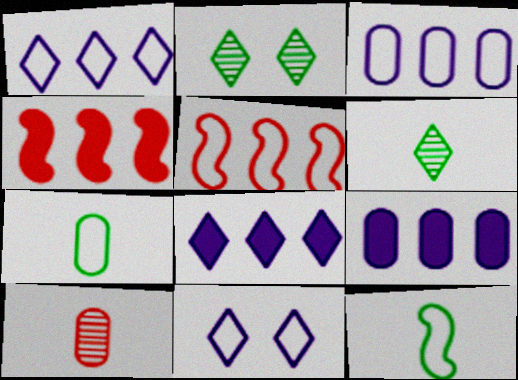[[5, 7, 11]]